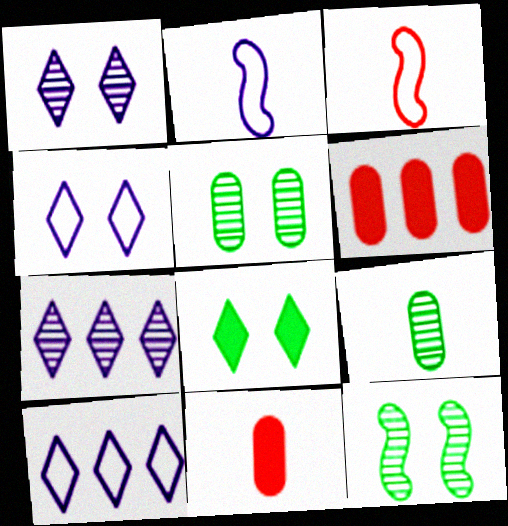[[10, 11, 12]]